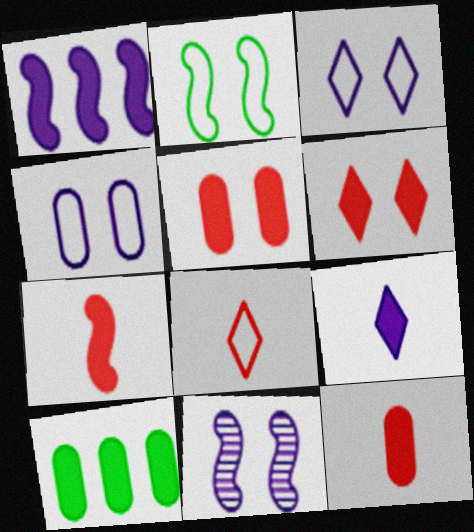[[8, 10, 11]]